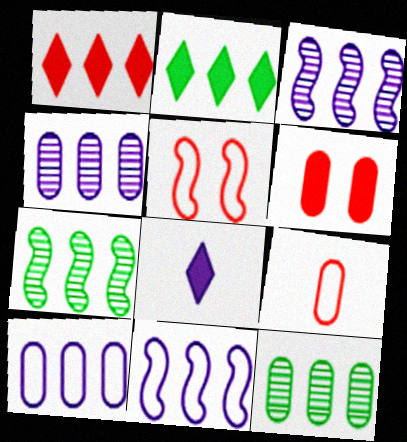[[1, 7, 10], 
[1, 11, 12], 
[5, 8, 12]]